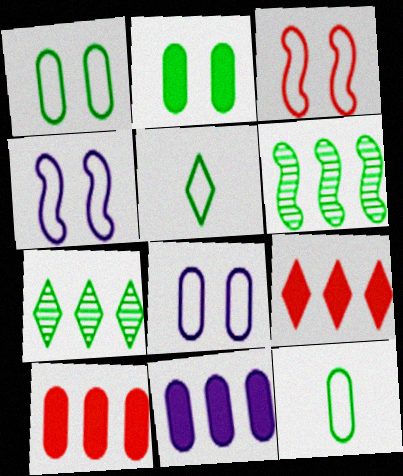[[2, 5, 6]]